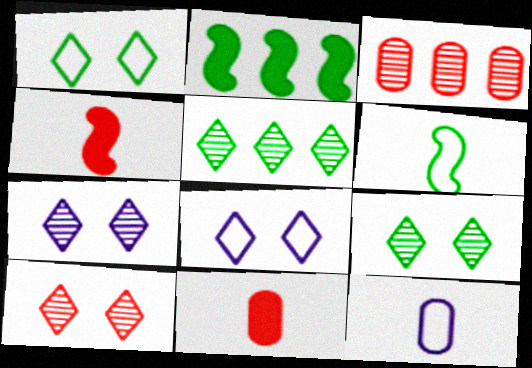[[2, 10, 12], 
[7, 9, 10]]